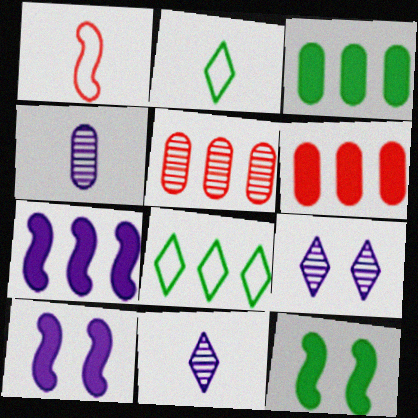[[1, 3, 9], 
[2, 5, 10], 
[5, 7, 8]]